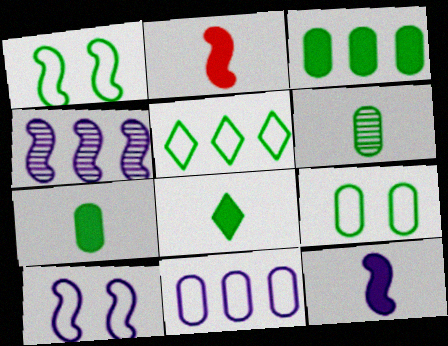[[1, 2, 4], 
[3, 6, 9], 
[4, 10, 12]]